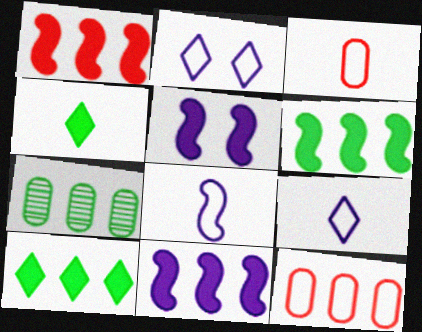[[1, 6, 11]]